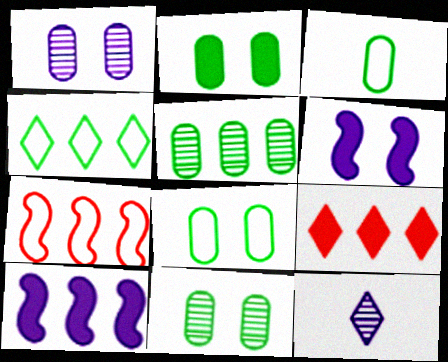[[2, 3, 5], 
[2, 7, 12], 
[2, 8, 11]]